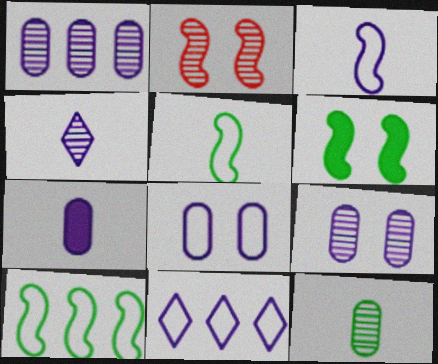[[1, 7, 8], 
[3, 4, 7], 
[3, 8, 11]]